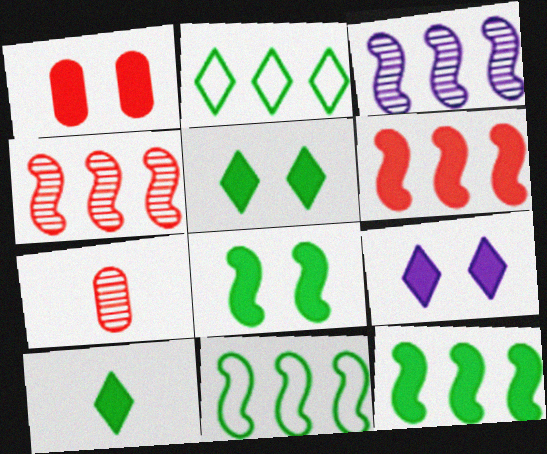[[1, 8, 9], 
[3, 6, 11], 
[7, 9, 11]]